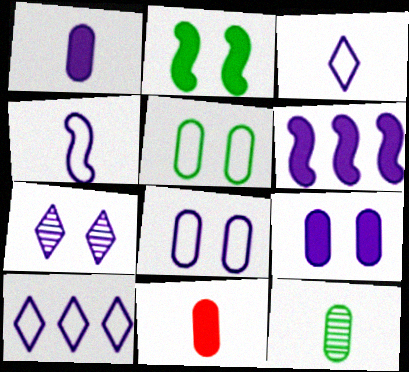[[4, 8, 10]]